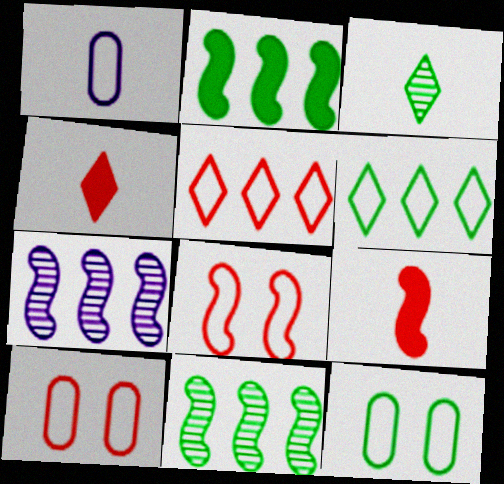[[1, 3, 9], 
[1, 6, 8], 
[2, 3, 12], 
[4, 7, 12]]